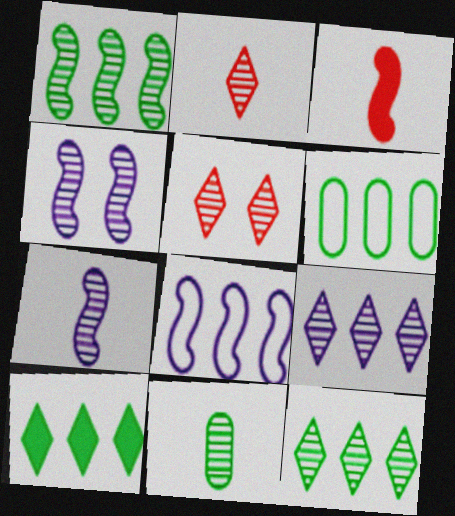[[1, 6, 10], 
[2, 7, 11]]